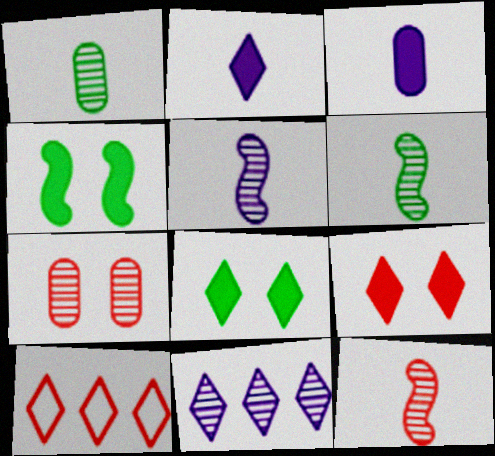[[5, 6, 12], 
[6, 7, 11]]